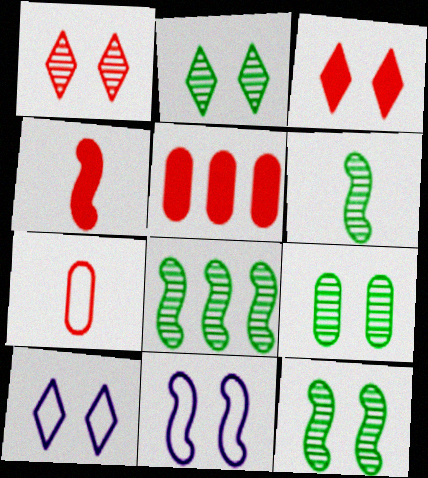[[2, 3, 10], 
[2, 9, 12], 
[3, 4, 5], 
[3, 9, 11], 
[4, 8, 11], 
[5, 6, 10], 
[6, 8, 12]]